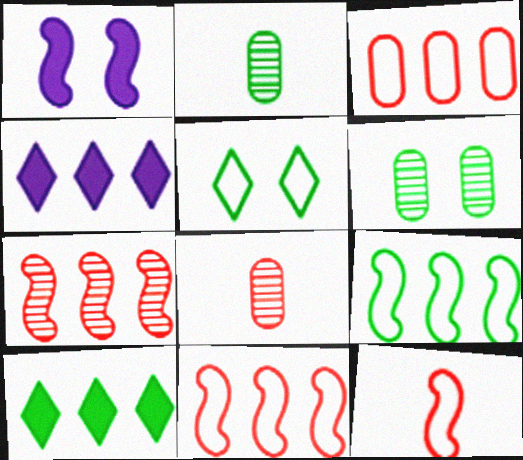[[4, 6, 12]]